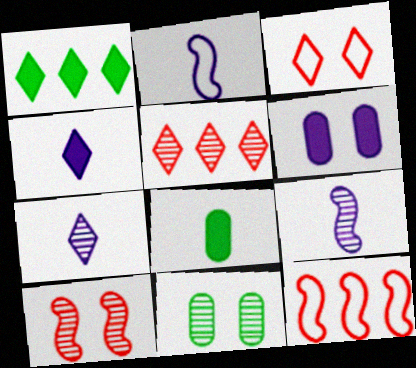[[1, 3, 7], 
[4, 11, 12], 
[5, 9, 11]]